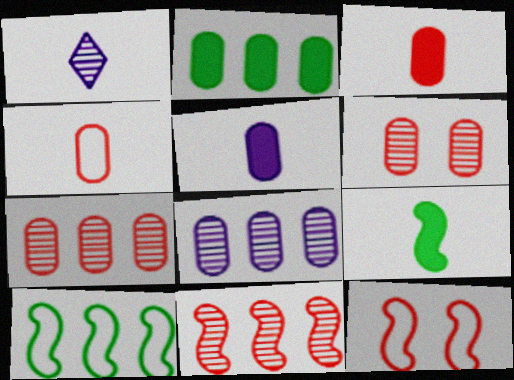[[1, 2, 12], 
[1, 4, 9]]